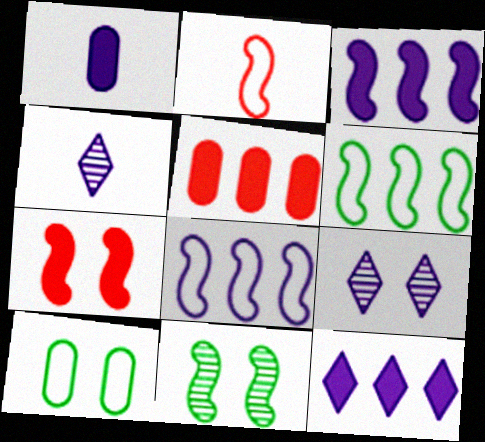[[1, 8, 9], 
[2, 3, 11], 
[7, 9, 10]]